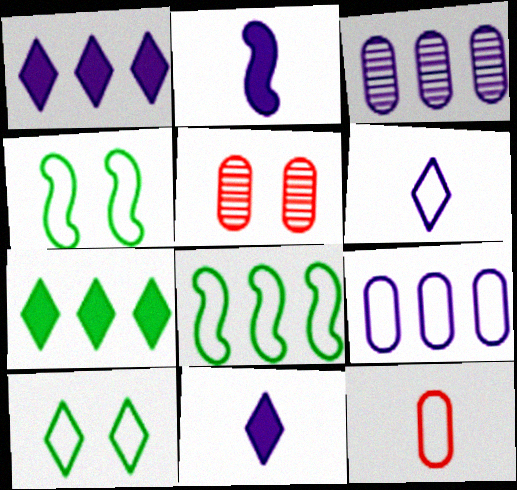[[5, 8, 11]]